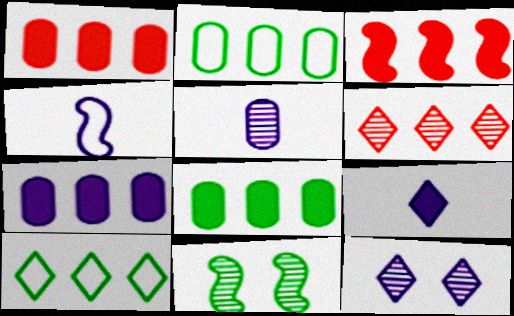[[1, 7, 8], 
[3, 4, 11], 
[4, 5, 9], 
[4, 7, 12], 
[5, 6, 11]]